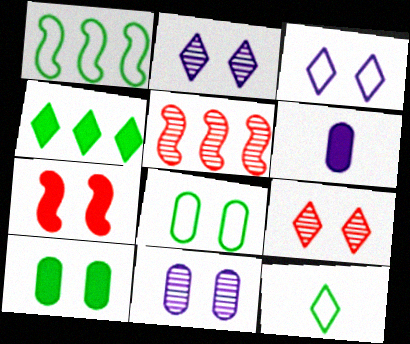[[1, 6, 9], 
[1, 8, 12], 
[2, 7, 8], 
[4, 6, 7]]